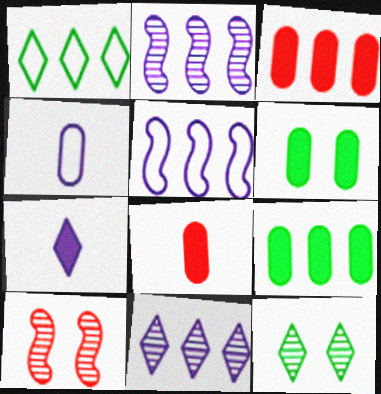[[1, 2, 3], 
[5, 8, 12]]